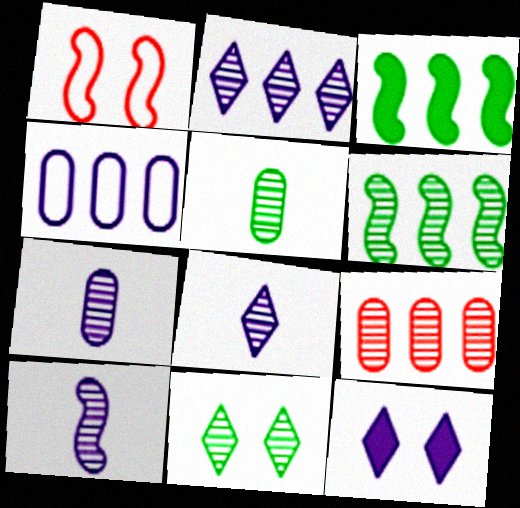[[1, 3, 10], 
[2, 6, 9], 
[4, 10, 12], 
[5, 6, 11], 
[7, 8, 10], 
[9, 10, 11]]